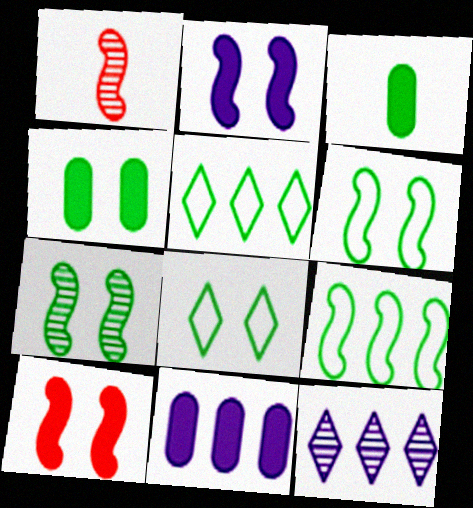[[1, 2, 9], 
[1, 8, 11], 
[3, 5, 7], 
[4, 7, 8]]